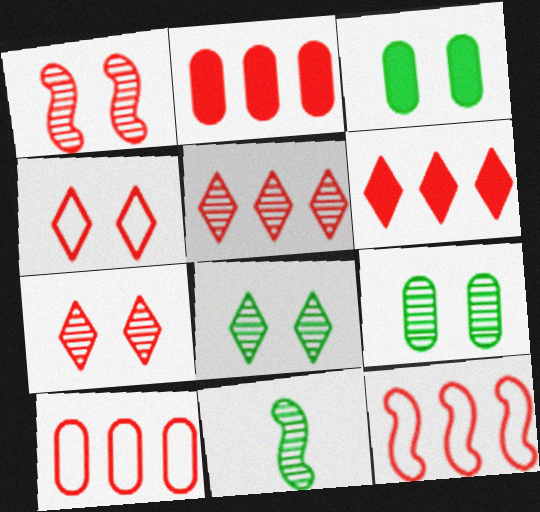[[2, 5, 12]]